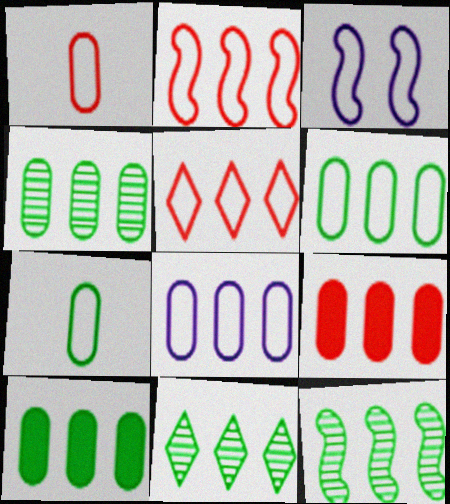[[3, 5, 7], 
[4, 6, 10], 
[4, 8, 9], 
[4, 11, 12]]